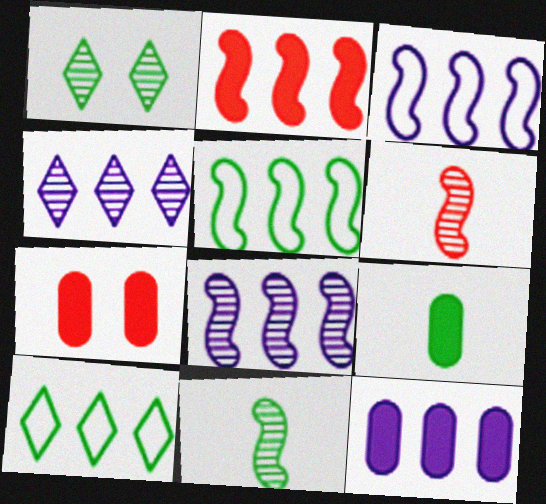[[1, 5, 9], 
[2, 5, 8], 
[3, 4, 12], 
[7, 9, 12]]